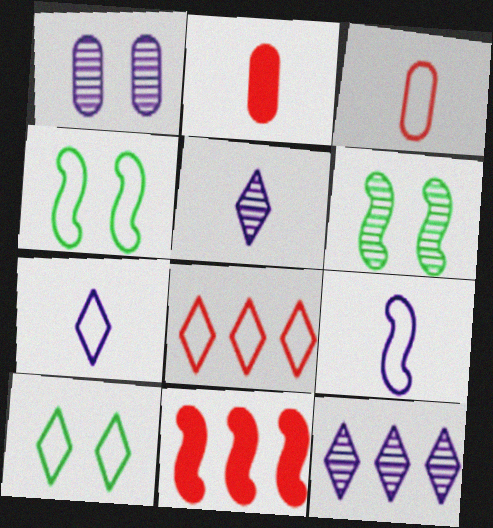[[2, 4, 12], 
[6, 9, 11], 
[7, 8, 10]]